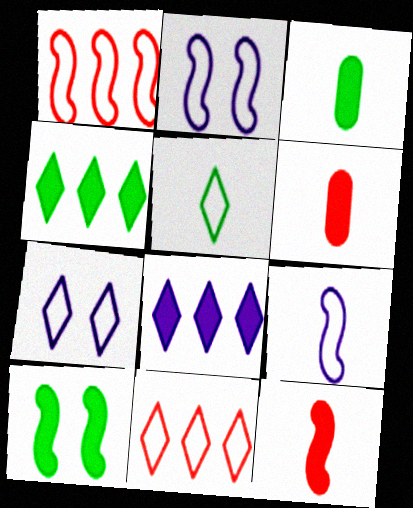[[3, 4, 10], 
[5, 7, 11], 
[6, 8, 10]]